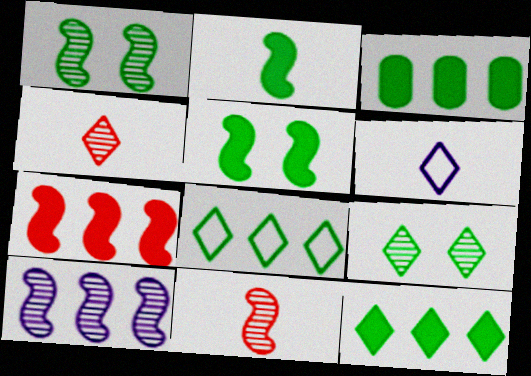[[1, 10, 11]]